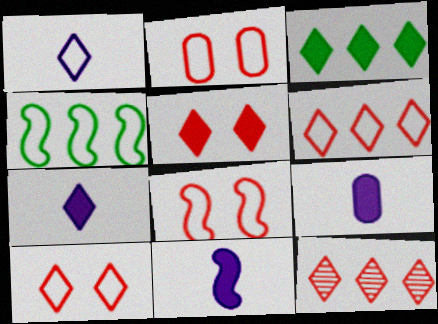[[1, 2, 4], 
[2, 8, 10], 
[3, 5, 7], 
[7, 9, 11]]